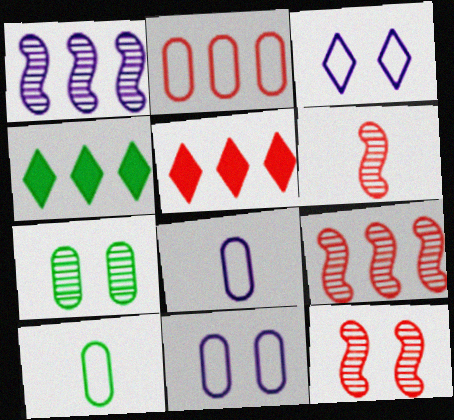[[1, 2, 4], 
[2, 5, 9], 
[2, 10, 11], 
[4, 6, 11], 
[4, 8, 12], 
[6, 9, 12]]